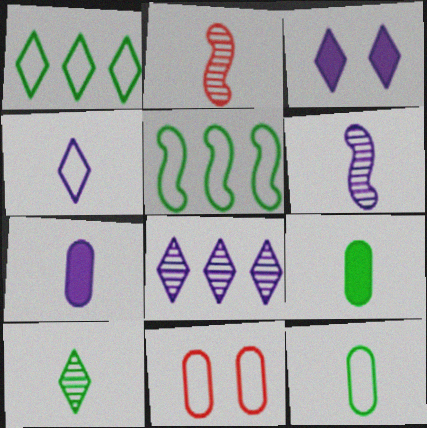[[2, 4, 9], 
[3, 4, 8], 
[4, 5, 11], 
[4, 6, 7]]